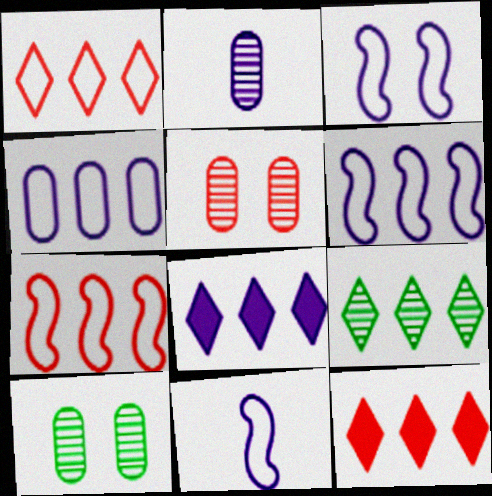[[1, 8, 9], 
[2, 3, 8], 
[3, 6, 11], 
[10, 11, 12]]